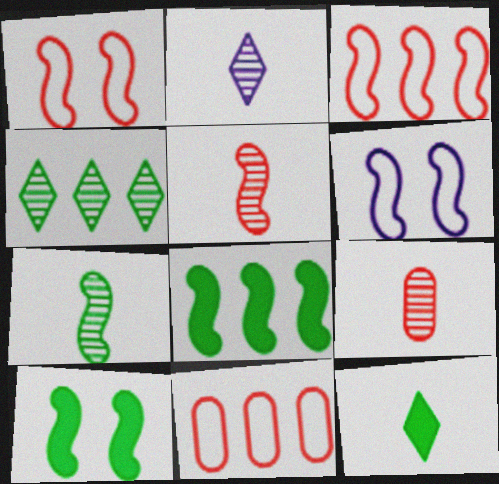[[2, 7, 9], 
[2, 10, 11], 
[5, 6, 8]]